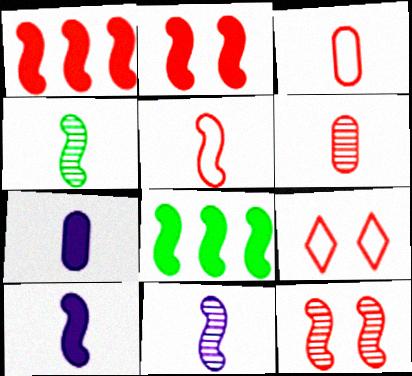[[1, 5, 12], 
[1, 6, 9], 
[2, 8, 10], 
[4, 5, 10]]